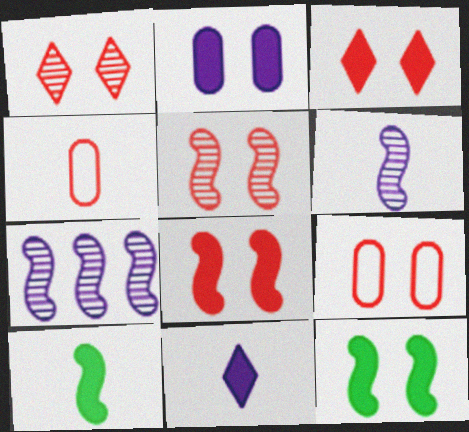[[1, 8, 9], 
[2, 3, 12], 
[3, 5, 9]]